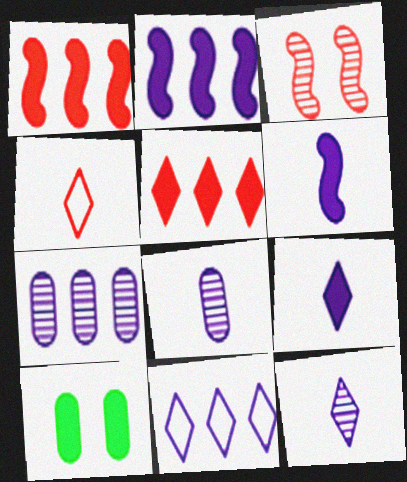[[1, 9, 10], 
[2, 7, 11], 
[5, 6, 10]]